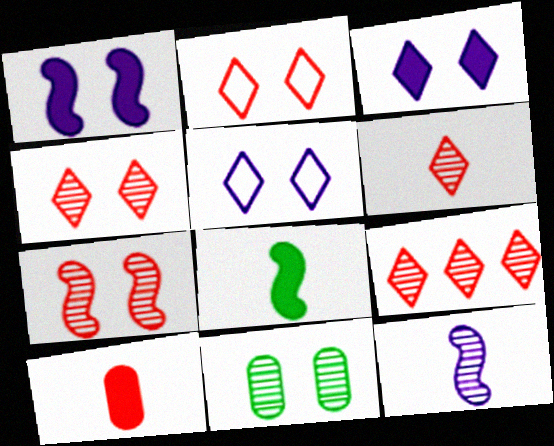[[1, 2, 11], 
[4, 6, 9], 
[9, 11, 12]]